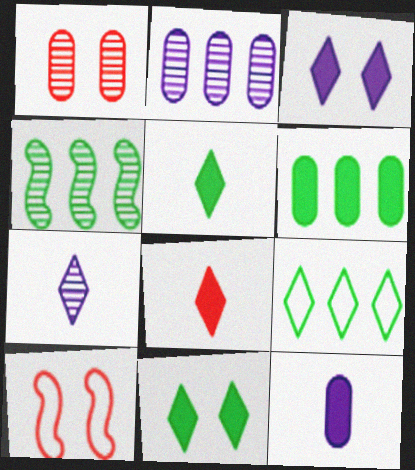[[1, 4, 7], 
[2, 5, 10], 
[4, 6, 9], 
[6, 7, 10]]